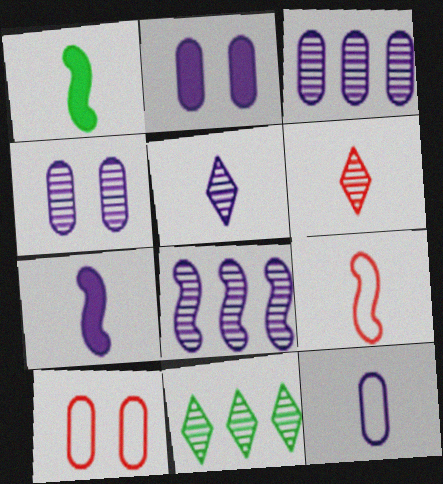[[1, 6, 12], 
[2, 3, 12], 
[2, 9, 11], 
[4, 5, 8], 
[5, 7, 12], 
[7, 10, 11]]